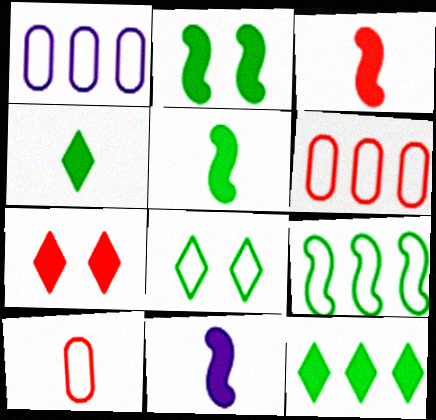[[3, 5, 11]]